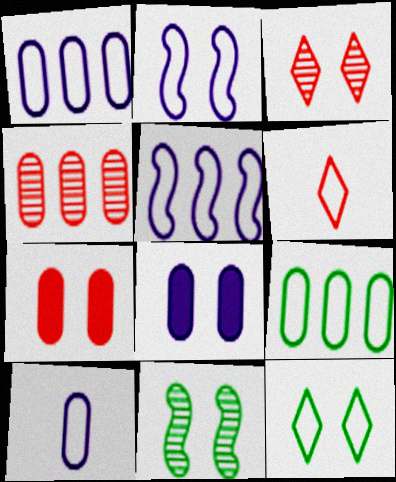[[2, 6, 9]]